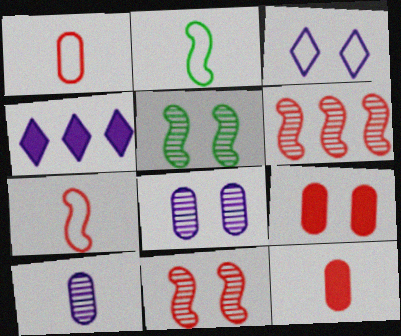[[1, 4, 5], 
[3, 5, 9]]